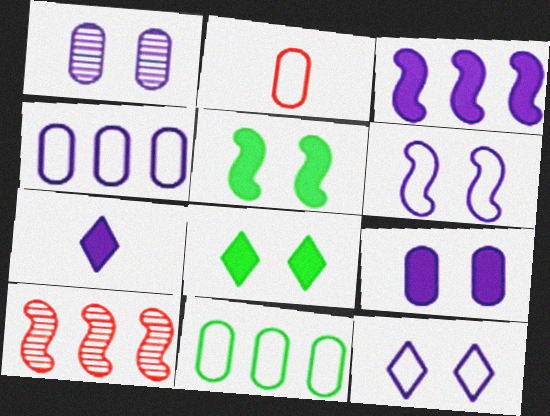[[3, 7, 9]]